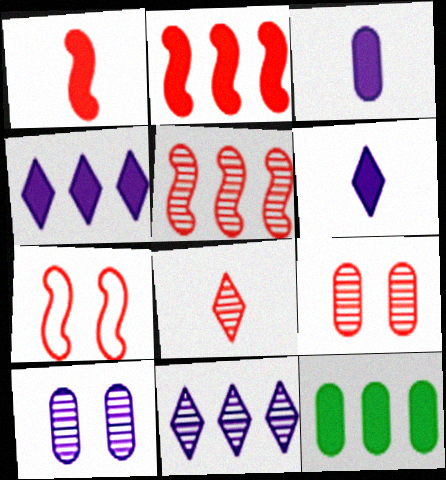[[1, 5, 7], 
[2, 4, 12], 
[5, 8, 9]]